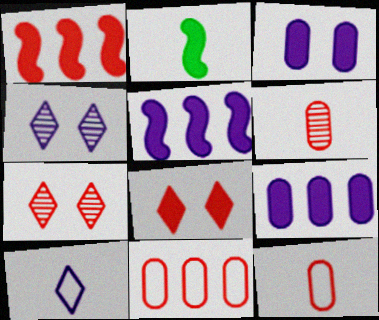[[1, 7, 12], 
[2, 4, 11], 
[2, 6, 10], 
[2, 8, 9]]